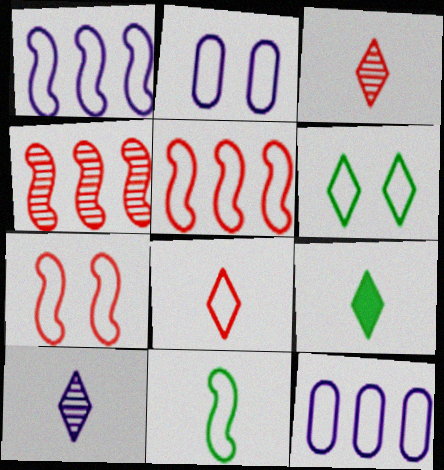[[1, 7, 11], 
[2, 4, 9], 
[2, 6, 7], 
[8, 9, 10]]